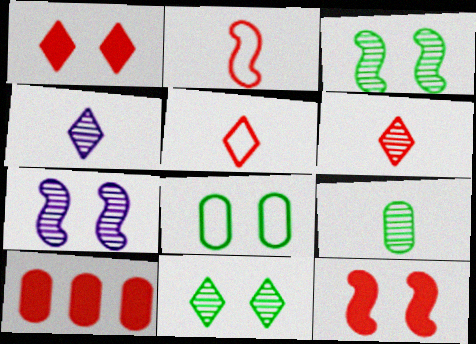[[1, 7, 8]]